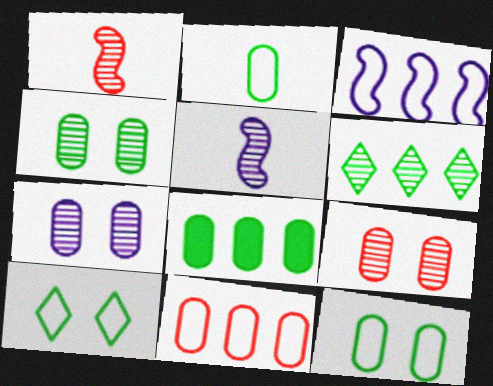[[1, 6, 7], 
[2, 4, 8], 
[4, 7, 9], 
[5, 6, 9]]